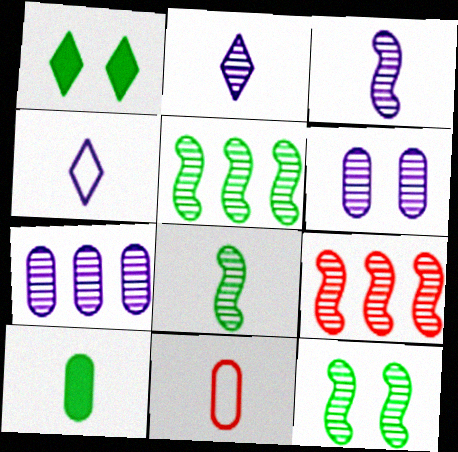[[3, 9, 12], 
[5, 8, 12]]